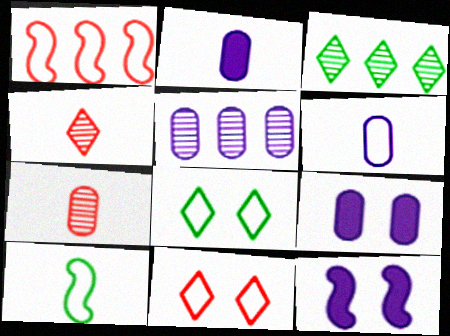[[1, 6, 8], 
[2, 4, 10], 
[5, 6, 9]]